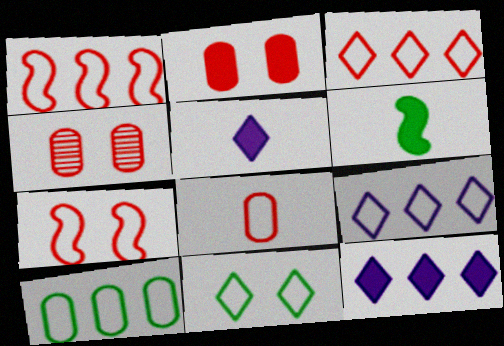[[1, 9, 10], 
[2, 6, 12], 
[3, 7, 8], 
[4, 6, 9]]